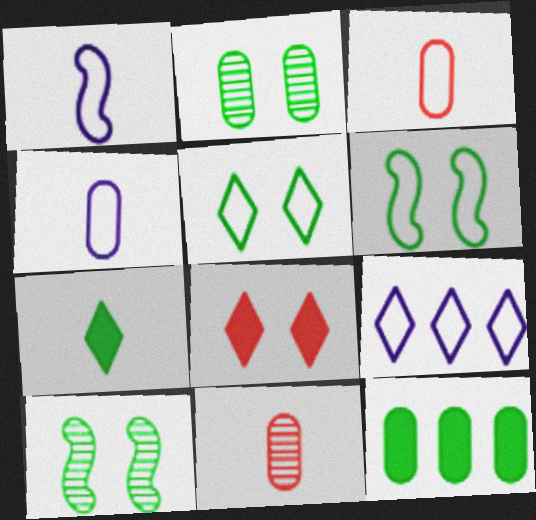[[1, 7, 11], 
[3, 6, 9]]